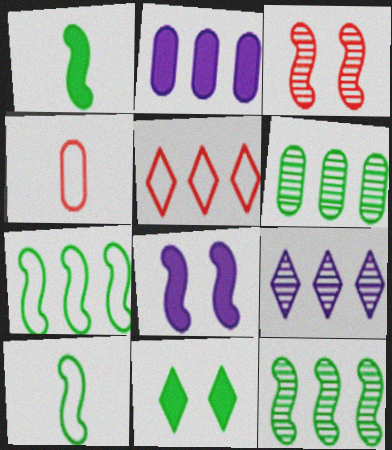[[2, 5, 12], 
[6, 10, 11]]